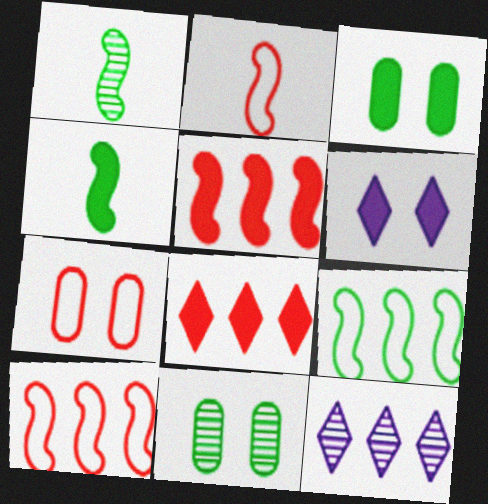[[2, 3, 12], 
[4, 7, 12]]